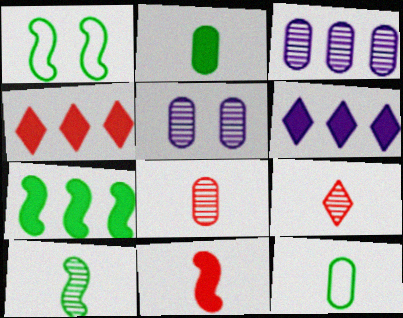[[1, 6, 8], 
[1, 7, 10]]